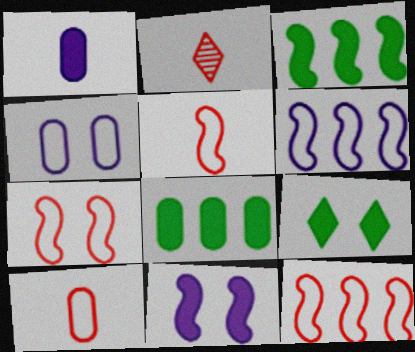[[2, 3, 4], 
[5, 7, 12]]